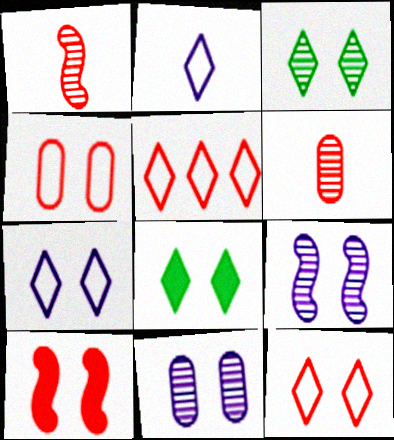[[4, 8, 9], 
[5, 6, 10]]